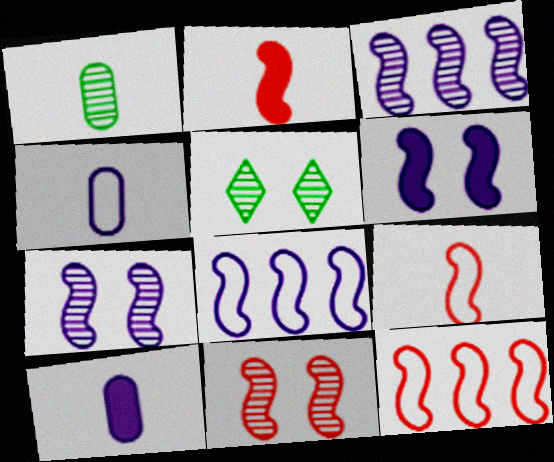[[2, 11, 12], 
[5, 10, 12]]